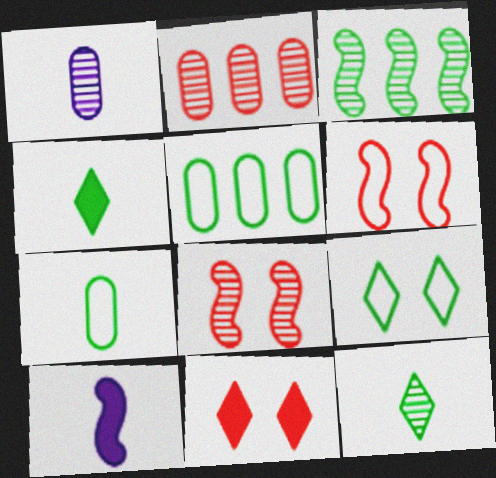[[2, 9, 10], 
[3, 6, 10]]